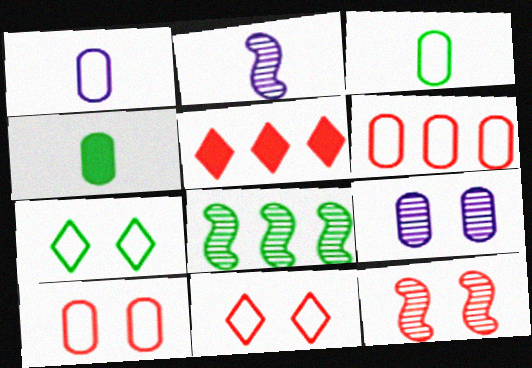[[2, 8, 12], 
[4, 6, 9], 
[4, 7, 8]]